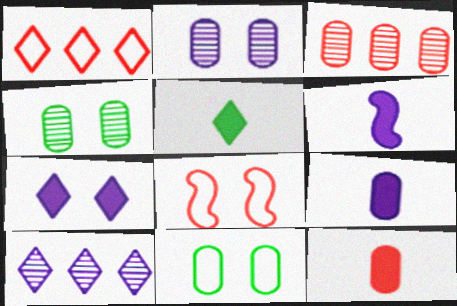[[1, 4, 6], 
[3, 9, 11], 
[4, 7, 8], 
[5, 6, 12]]